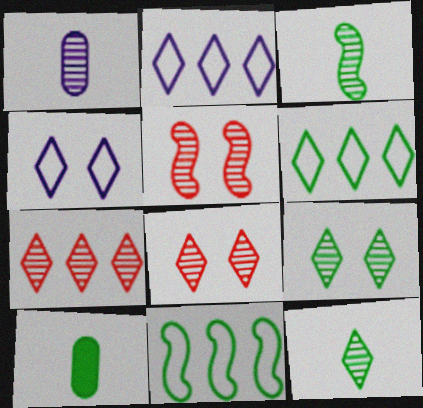[[2, 5, 10], 
[9, 10, 11]]